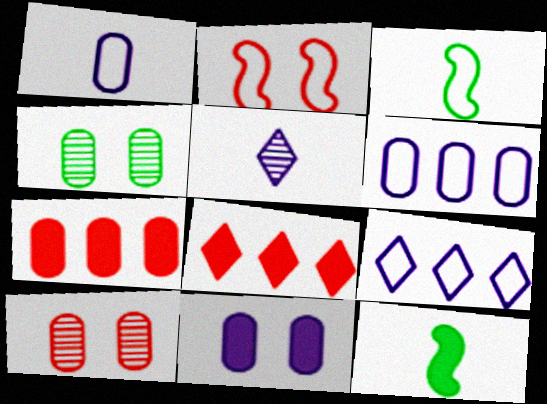[[1, 4, 7], 
[8, 11, 12], 
[9, 10, 12]]